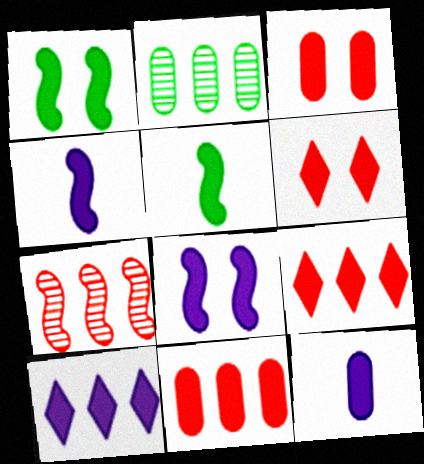[[1, 9, 12], 
[3, 5, 10], 
[8, 10, 12]]